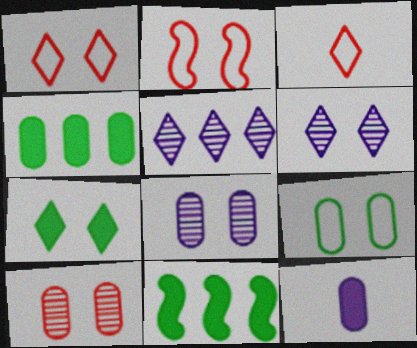[[1, 6, 7], 
[2, 7, 8], 
[3, 5, 7], 
[3, 8, 11]]